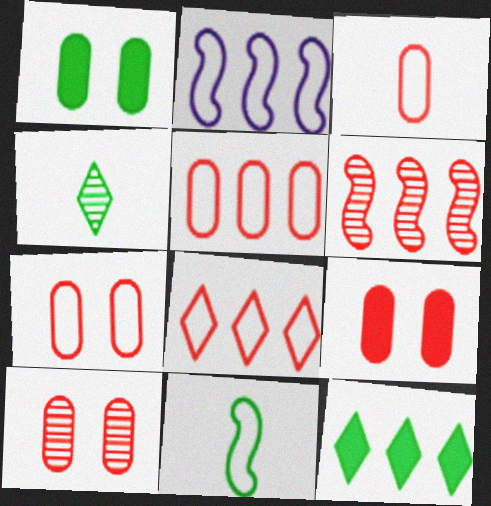[[2, 4, 9], 
[3, 5, 7], 
[7, 9, 10]]